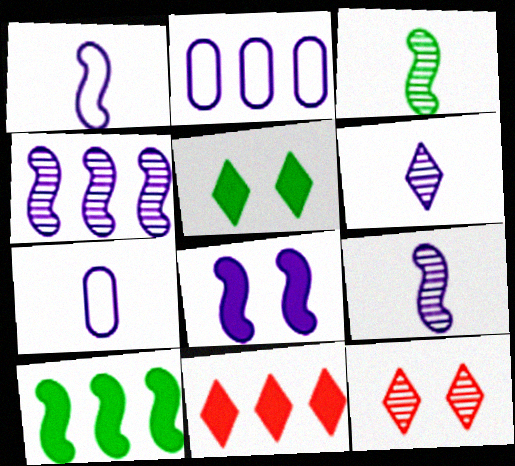[[1, 4, 8], 
[2, 6, 8], 
[7, 10, 12]]